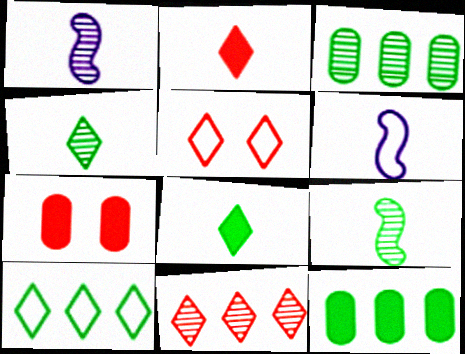[[1, 5, 12], 
[1, 7, 10], 
[2, 5, 11]]